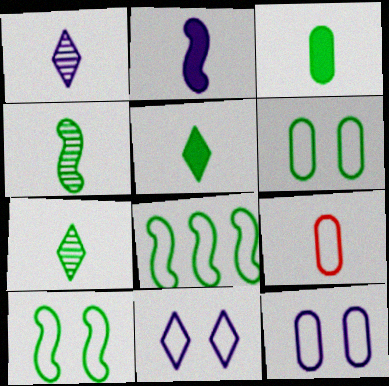[[2, 7, 9], 
[8, 9, 11]]